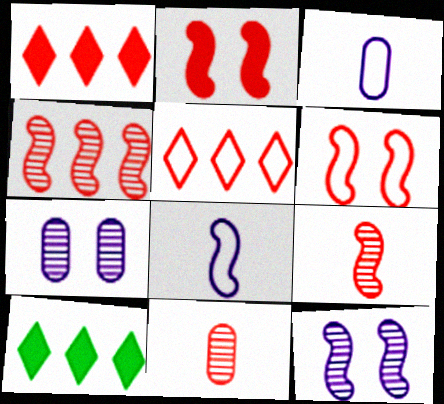[[1, 6, 11], 
[2, 5, 11]]